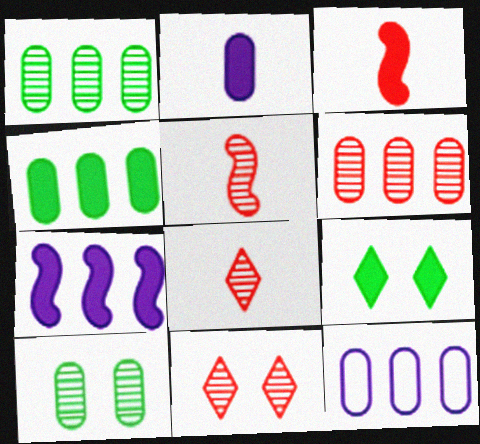[[4, 6, 12], 
[5, 6, 11], 
[5, 9, 12]]